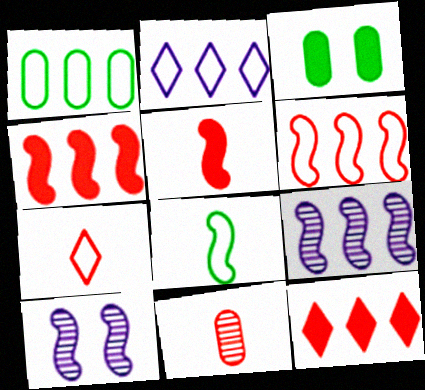[[1, 2, 6], 
[1, 9, 12], 
[3, 7, 9], 
[4, 8, 10], 
[5, 7, 11]]